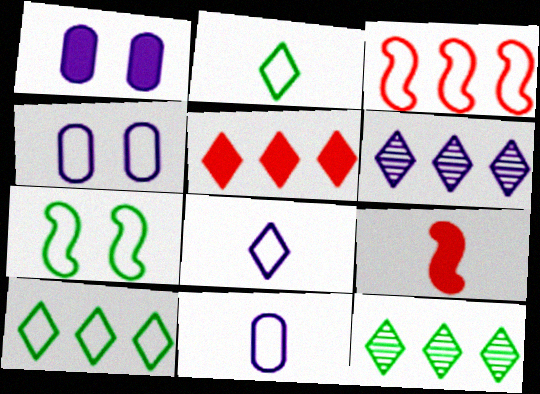[[2, 3, 4], 
[4, 9, 12], 
[5, 6, 10]]